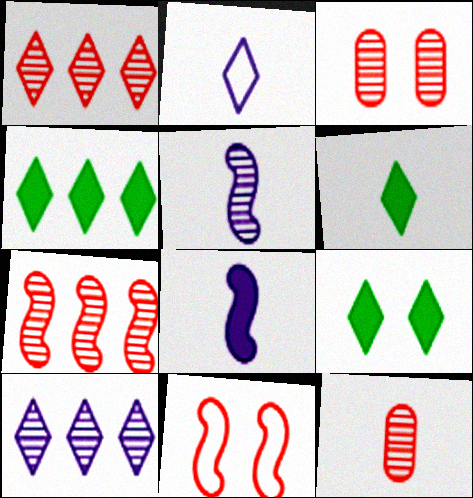[[1, 2, 9], 
[4, 6, 9]]